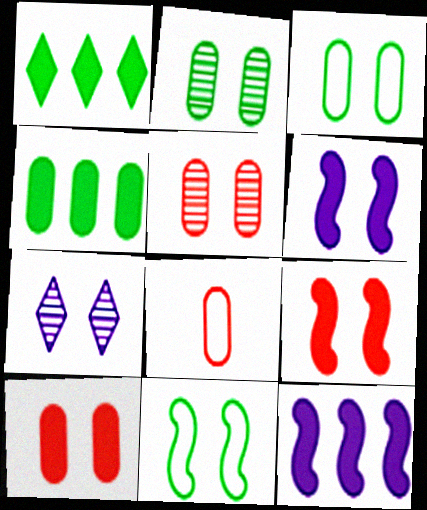[[3, 7, 9], 
[7, 10, 11]]